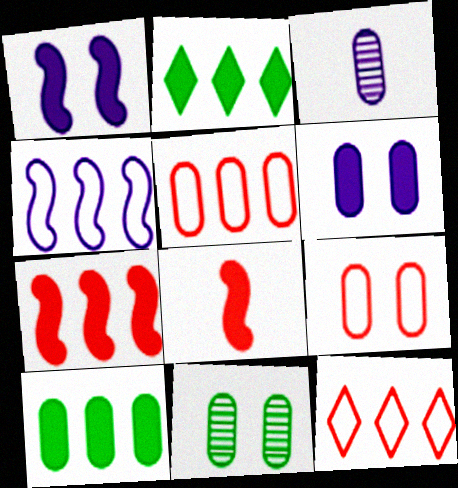[[2, 6, 8], 
[3, 9, 10], 
[6, 9, 11]]